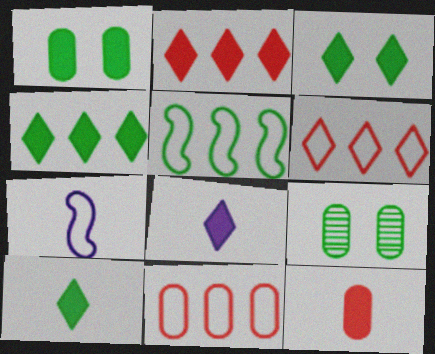[[2, 3, 8], 
[2, 7, 9], 
[3, 4, 10], 
[5, 9, 10]]